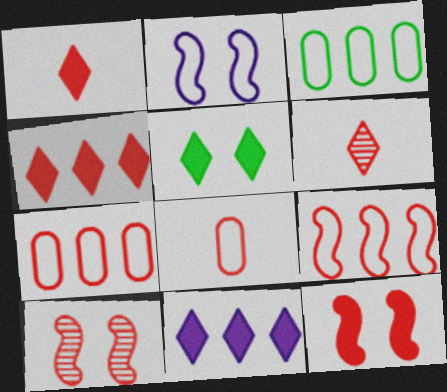[[1, 5, 11], 
[1, 7, 10], 
[4, 8, 10], 
[6, 7, 12]]